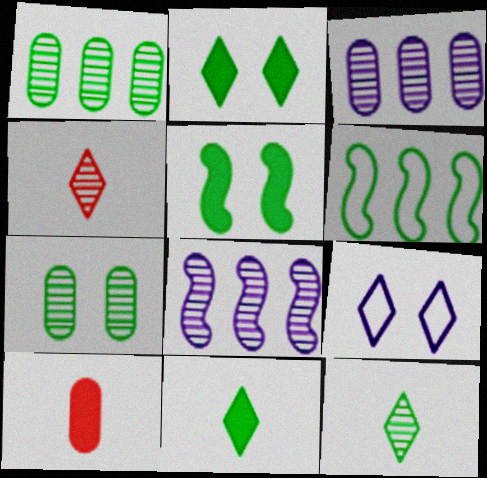[[4, 7, 8], 
[6, 7, 11]]